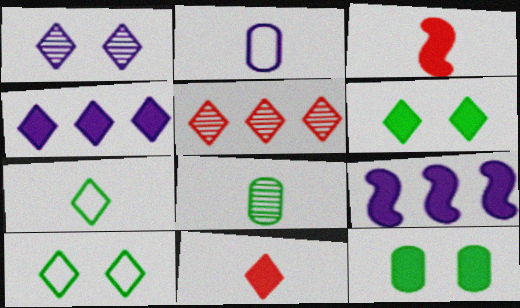[[1, 2, 9], 
[3, 4, 12], 
[4, 6, 11], 
[9, 11, 12]]